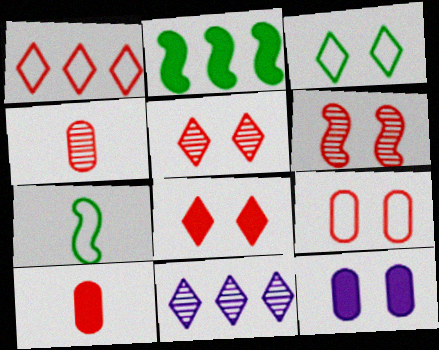[[1, 6, 10], 
[3, 6, 12], 
[6, 8, 9]]